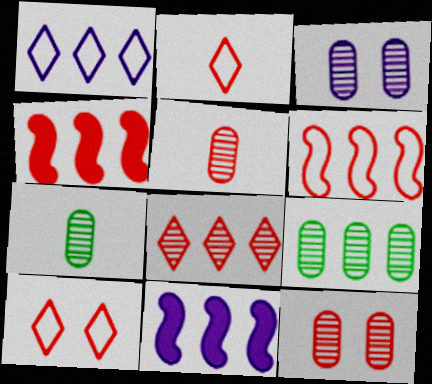[[1, 4, 9], 
[2, 4, 12], 
[3, 5, 9], 
[4, 5, 10], 
[7, 10, 11]]